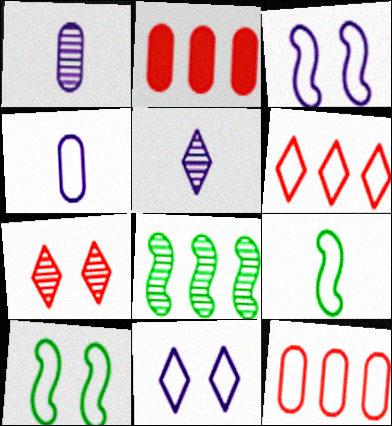[[1, 7, 8], 
[2, 5, 10], 
[4, 6, 10], 
[9, 11, 12]]